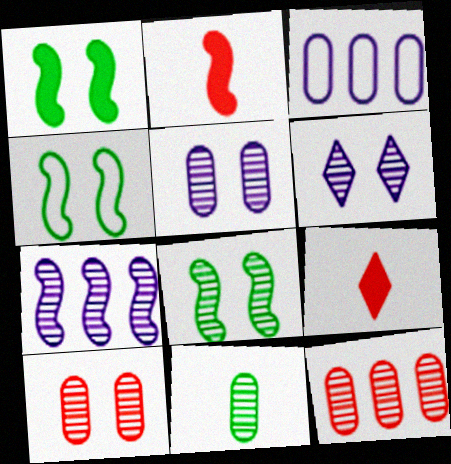[[1, 4, 8], 
[2, 4, 7], 
[3, 8, 9], 
[5, 11, 12], 
[6, 8, 10]]